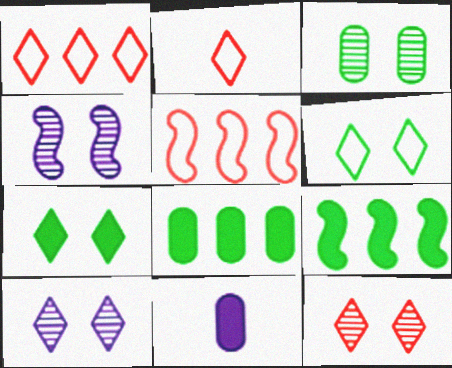[[2, 4, 8], 
[3, 4, 12]]